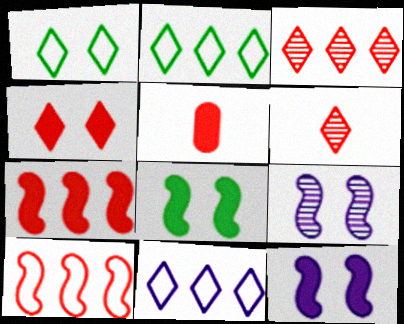[[2, 5, 9], 
[4, 5, 7]]